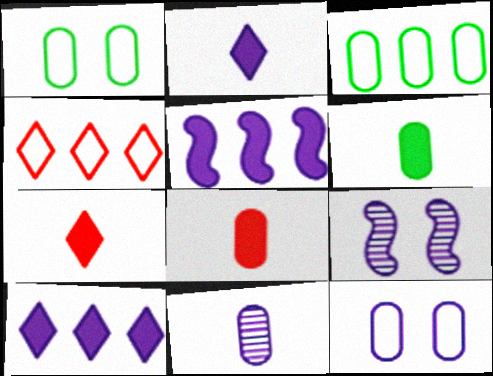[[3, 7, 9], 
[4, 6, 9]]